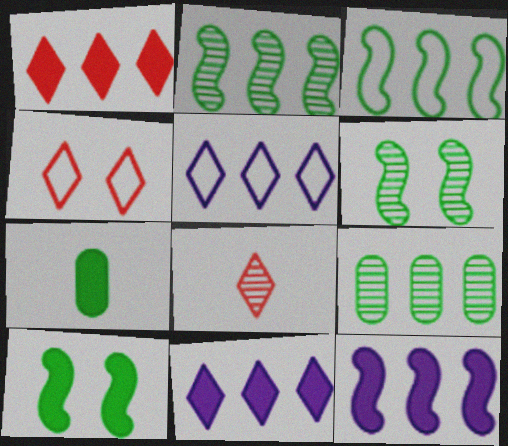[[1, 4, 8]]